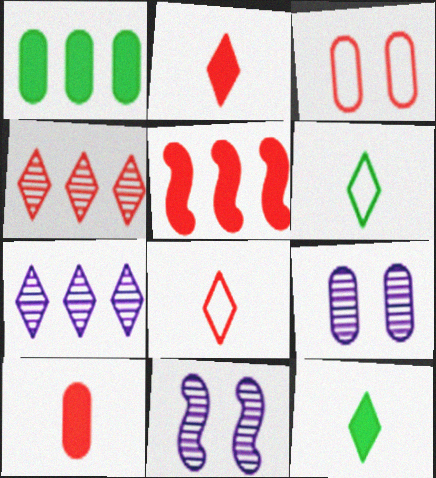[[1, 8, 11], 
[5, 6, 9]]